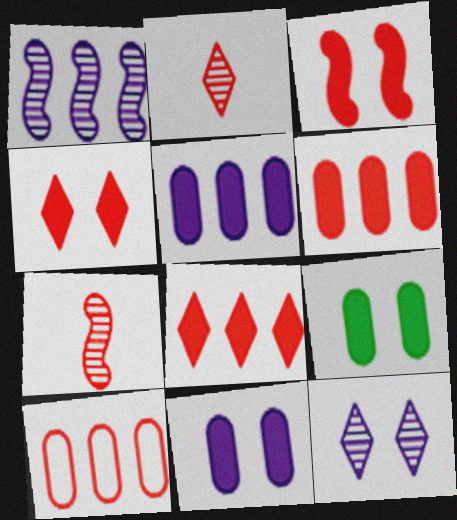[[2, 3, 10], 
[4, 7, 10]]